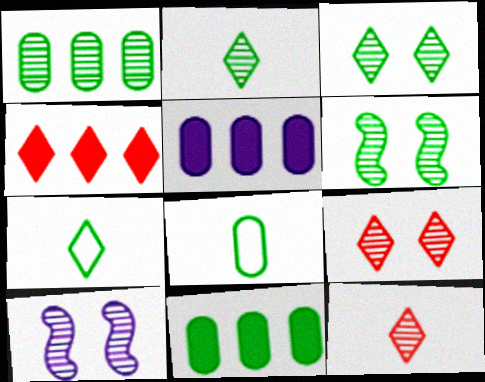[[1, 2, 6], 
[1, 10, 12], 
[4, 8, 10], 
[6, 7, 11]]